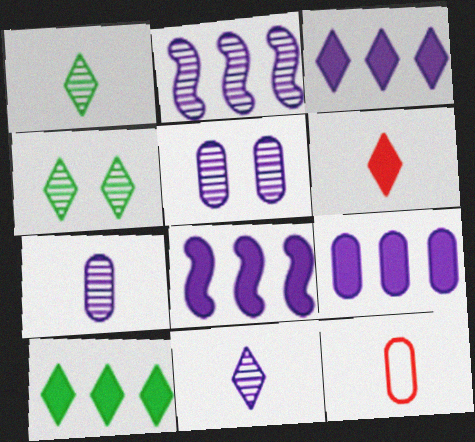[[2, 5, 11], 
[3, 8, 9], 
[4, 8, 12]]